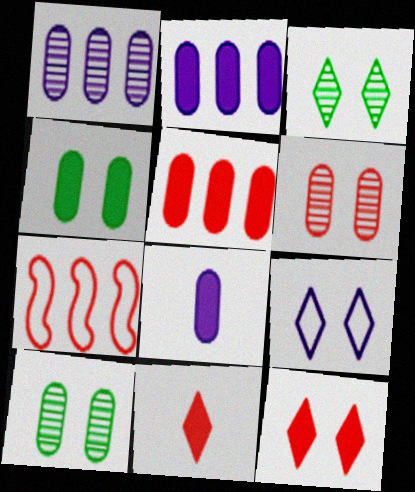[[3, 7, 8], 
[3, 9, 12], 
[4, 5, 8], 
[6, 7, 11]]